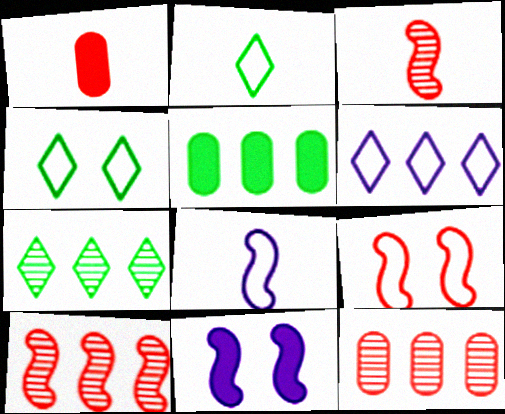[[2, 11, 12], 
[5, 6, 10]]